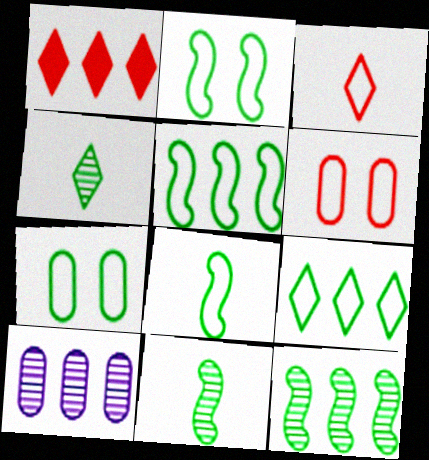[[1, 5, 10], 
[2, 5, 8], 
[7, 8, 9]]